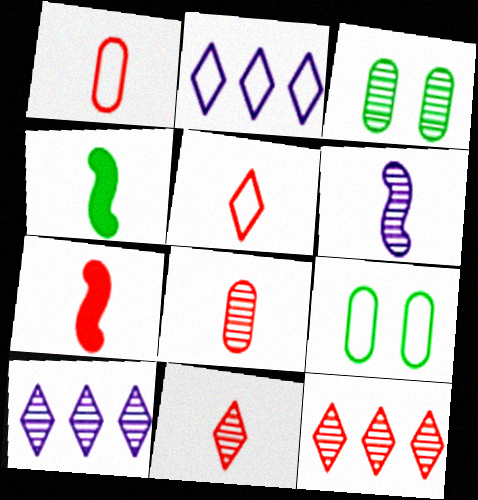[[1, 7, 11], 
[2, 3, 7], 
[3, 6, 12], 
[5, 7, 8], 
[7, 9, 10]]